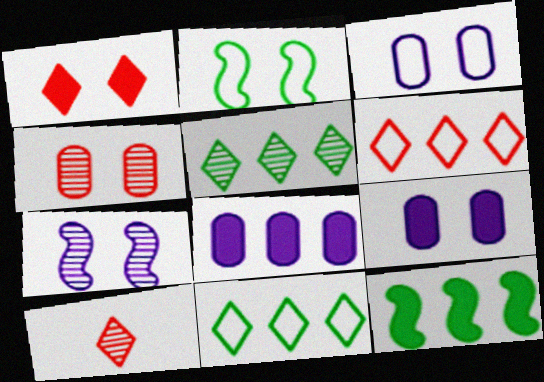[[1, 6, 10], 
[2, 8, 10], 
[3, 10, 12]]